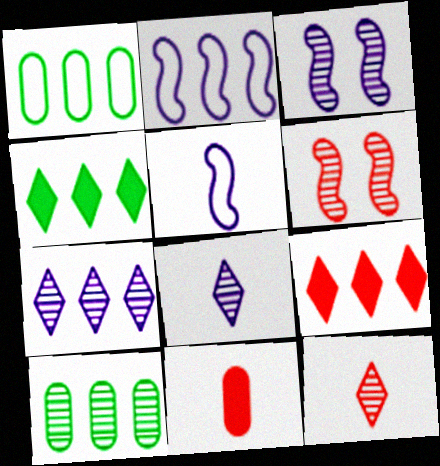[[2, 9, 10], 
[3, 10, 12], 
[6, 8, 10]]